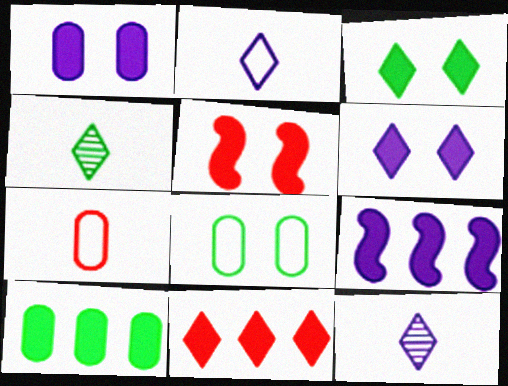[[1, 3, 5], 
[9, 10, 11]]